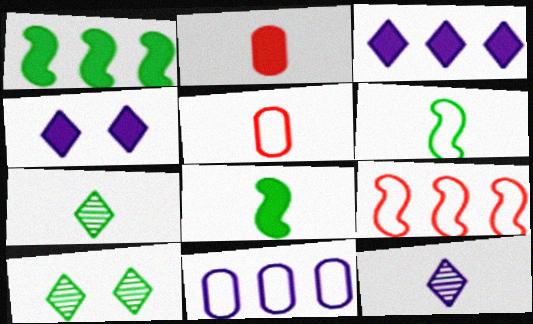[[1, 2, 4], 
[2, 6, 12], 
[5, 8, 12]]